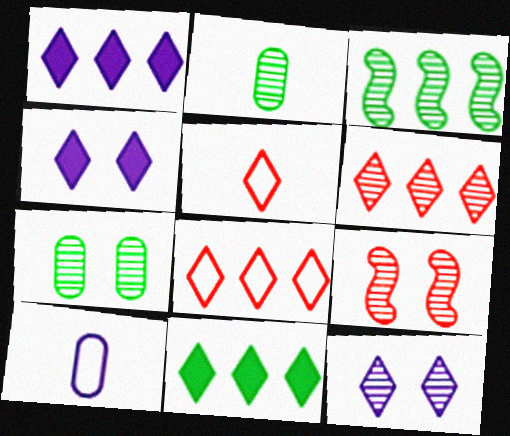[[5, 11, 12], 
[7, 9, 12], 
[9, 10, 11]]